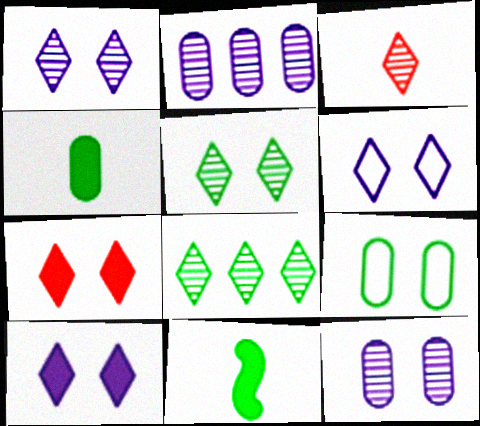[[1, 3, 8], 
[1, 6, 10], 
[5, 6, 7], 
[8, 9, 11]]